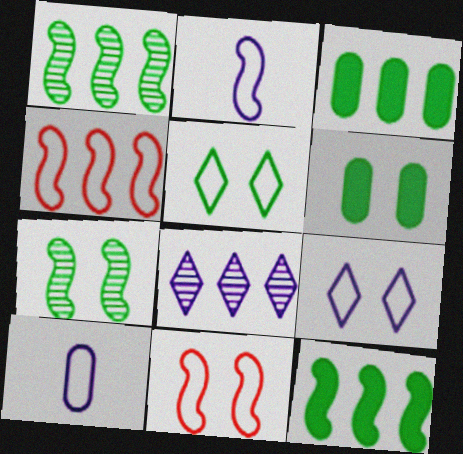[[3, 4, 8], 
[4, 5, 10], 
[5, 6, 7]]